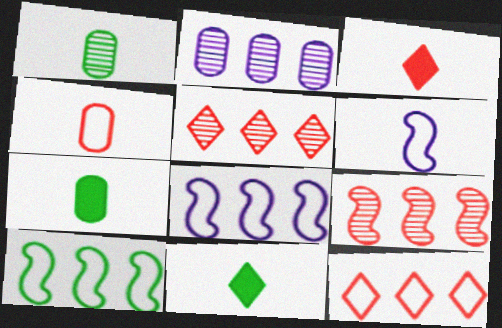[[1, 3, 6]]